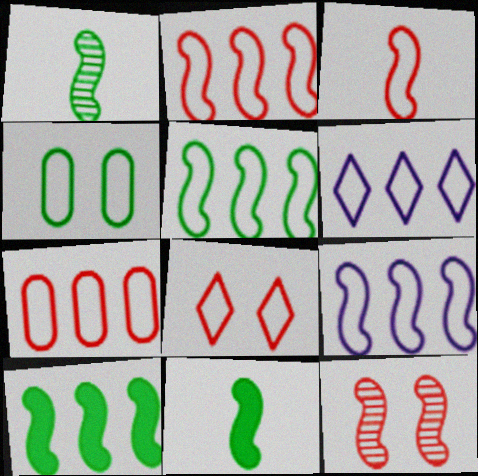[[2, 5, 9], 
[3, 4, 6], 
[3, 7, 8], 
[5, 6, 7], 
[9, 11, 12]]